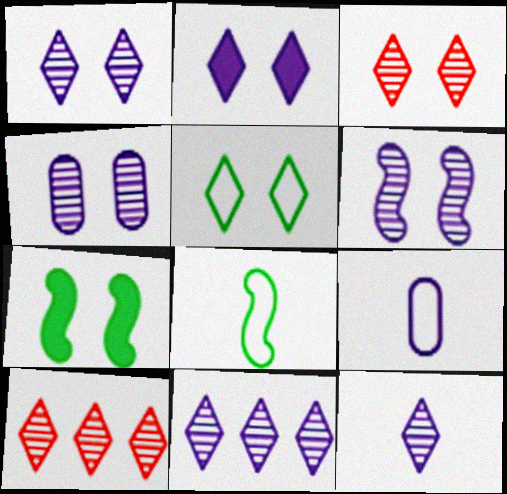[[1, 4, 6], 
[1, 11, 12], 
[2, 3, 5], 
[7, 9, 10]]